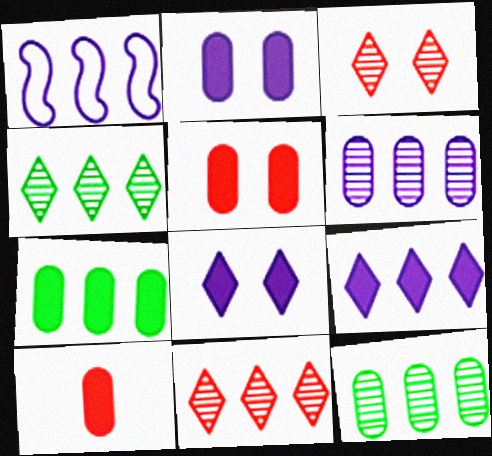[[1, 6, 9], 
[1, 7, 11], 
[2, 7, 10]]